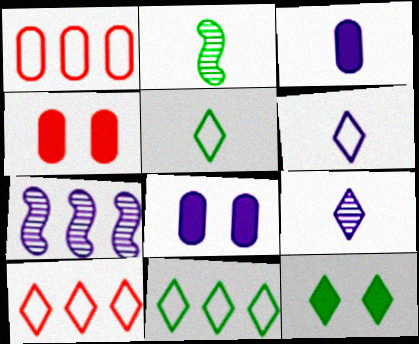[[2, 8, 10], 
[4, 5, 7], 
[6, 7, 8], 
[9, 10, 12]]